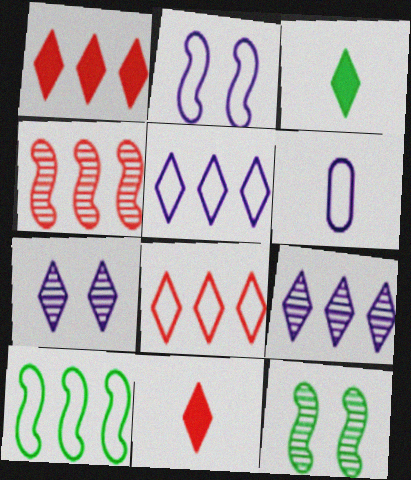[[1, 6, 12], 
[2, 5, 6], 
[3, 7, 8]]